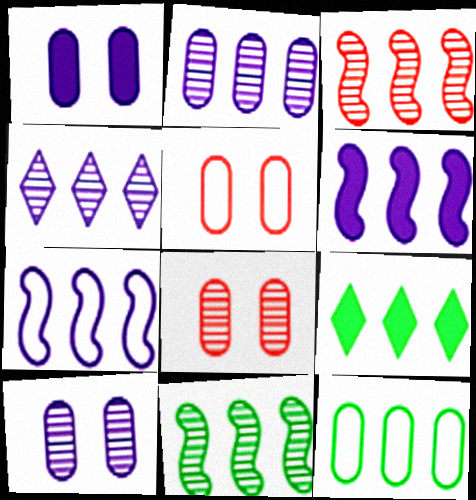[[9, 11, 12]]